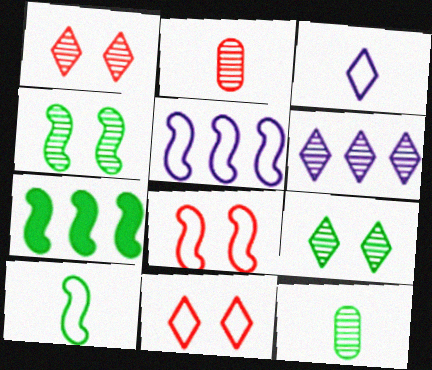[[2, 4, 6], 
[4, 7, 10], 
[5, 8, 10]]